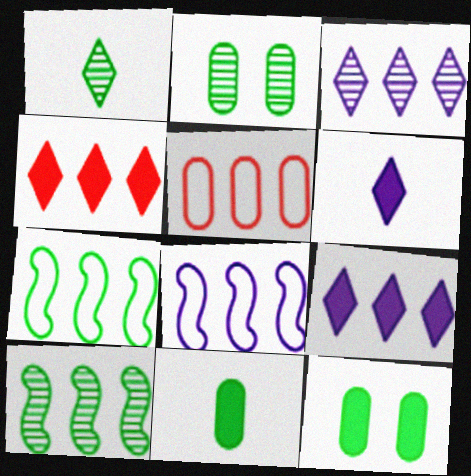[[1, 2, 10], 
[1, 7, 12], 
[5, 9, 10]]